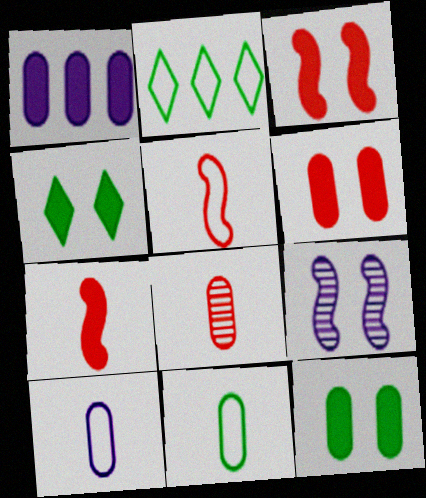[[1, 4, 7]]